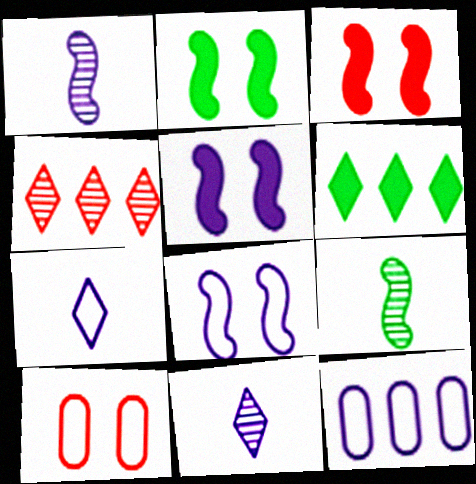[[1, 6, 10], 
[2, 3, 5], 
[5, 11, 12], 
[7, 8, 12]]